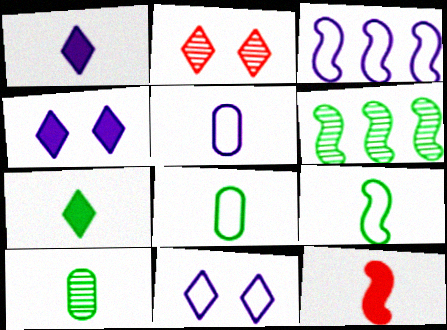[[3, 5, 11], 
[7, 9, 10]]